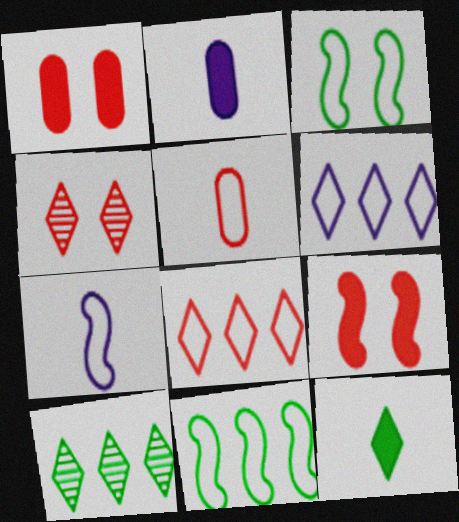[[1, 7, 10], 
[2, 4, 11], 
[3, 5, 6], 
[4, 6, 12]]